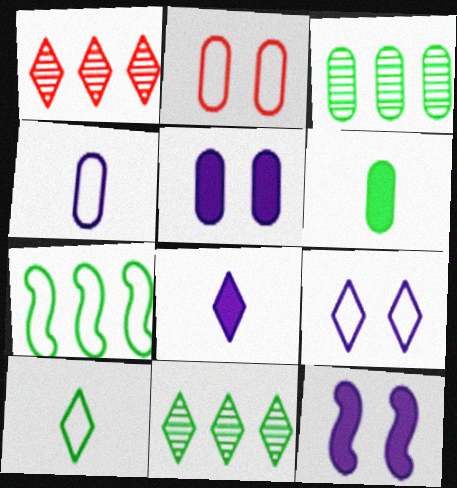[]